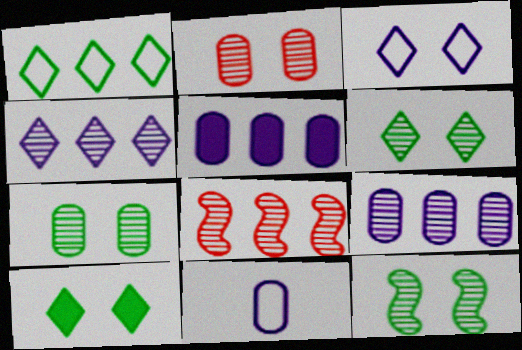[[1, 5, 8], 
[6, 7, 12], 
[8, 10, 11]]